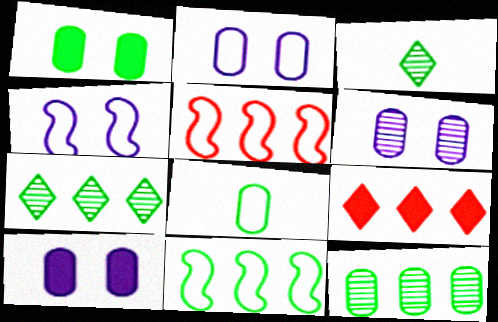[[1, 3, 11], 
[1, 8, 12], 
[2, 6, 10], 
[3, 5, 10]]